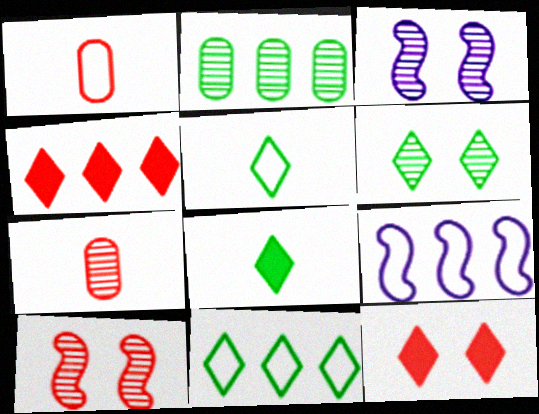[[1, 4, 10], 
[2, 4, 9], 
[6, 8, 11]]